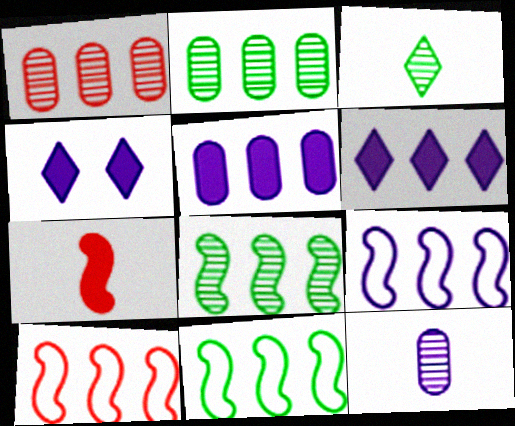[[1, 6, 11], 
[2, 6, 10], 
[4, 9, 12], 
[9, 10, 11]]